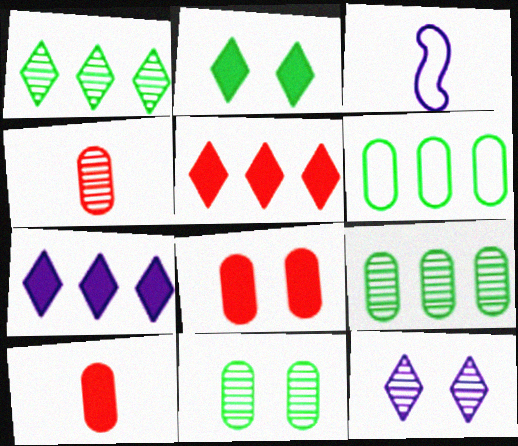[[1, 3, 8], 
[3, 5, 11]]